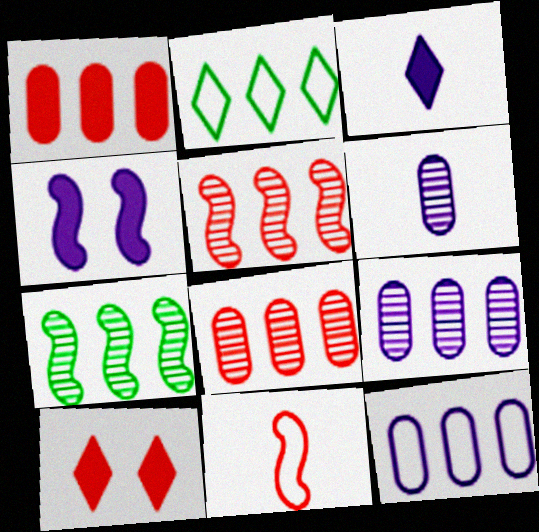[[4, 7, 11], 
[8, 10, 11]]